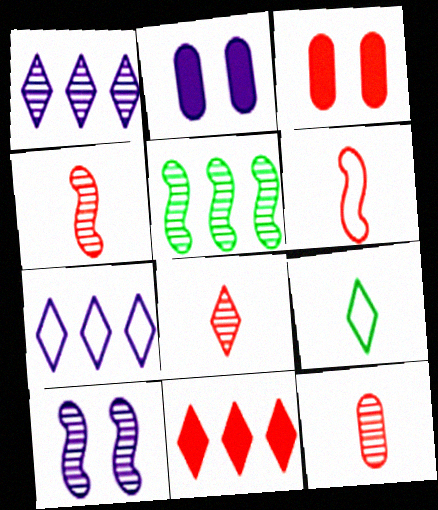[[4, 5, 10], 
[4, 8, 12]]